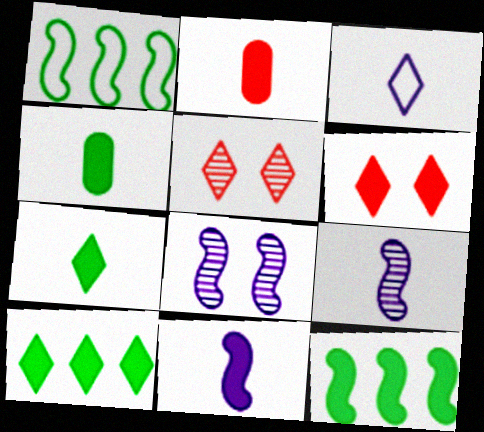[[2, 7, 11], 
[3, 5, 10]]